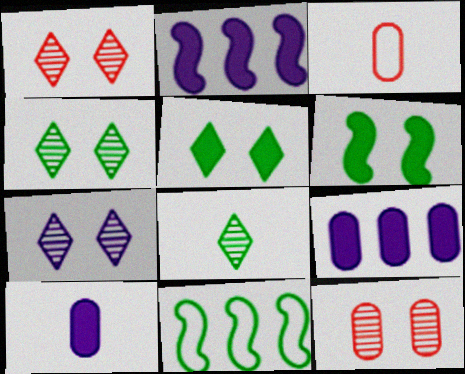[[1, 4, 7], 
[1, 10, 11], 
[2, 3, 4]]